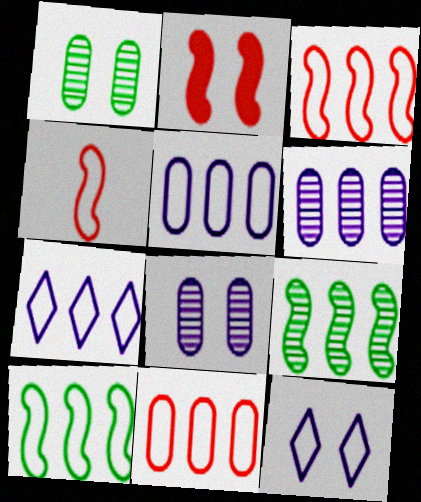[[1, 2, 12], 
[7, 10, 11]]